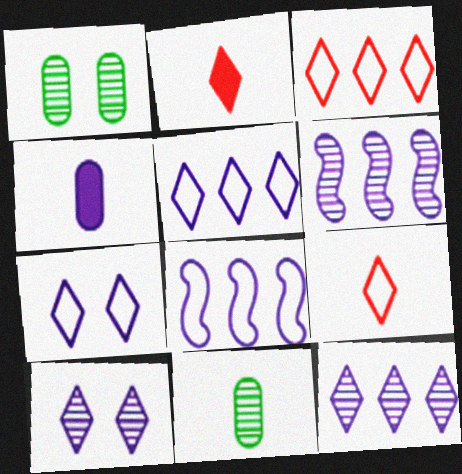[[1, 2, 8], 
[4, 6, 7], 
[4, 8, 10]]